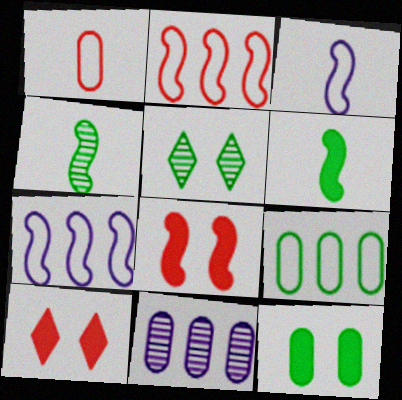[[1, 11, 12], 
[4, 7, 8], 
[5, 6, 9]]